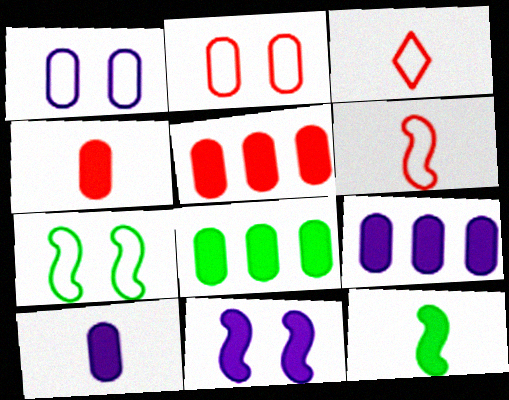[[5, 8, 9]]